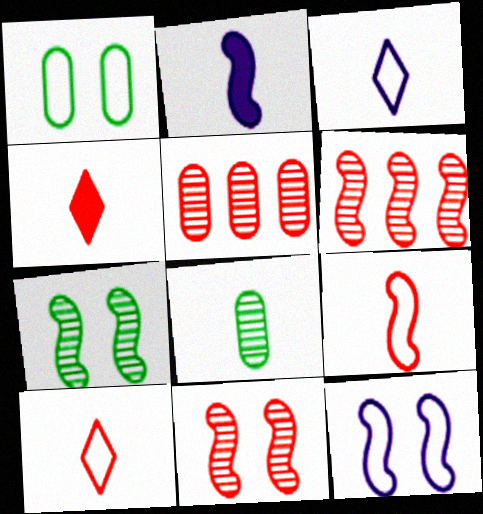[[2, 8, 10]]